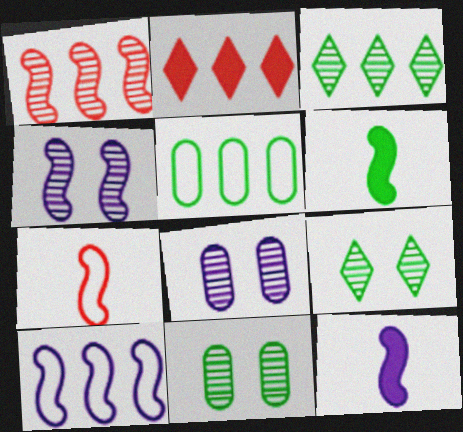[[4, 10, 12], 
[5, 6, 9]]